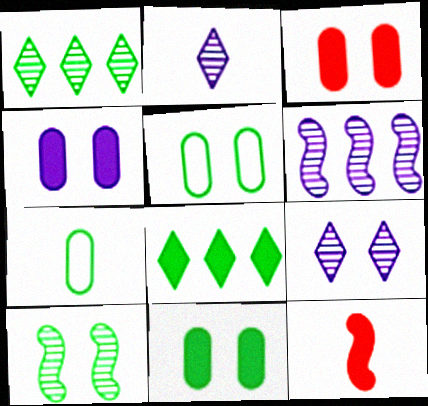[[2, 7, 12], 
[3, 4, 11], 
[4, 8, 12], 
[7, 8, 10]]